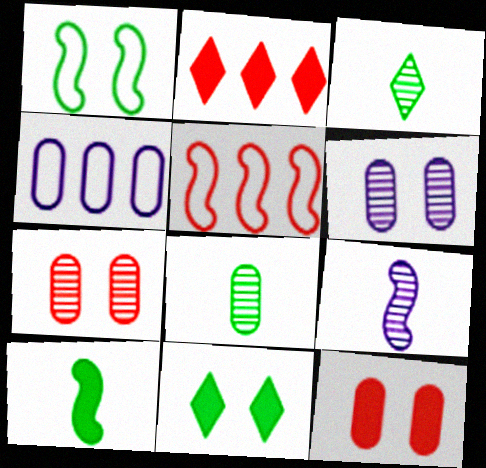[[4, 8, 12]]